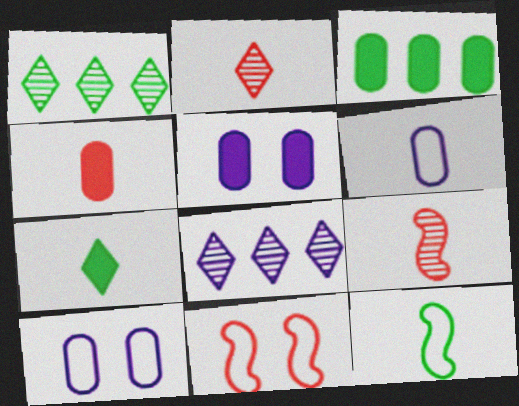[[3, 4, 5], 
[6, 7, 9]]